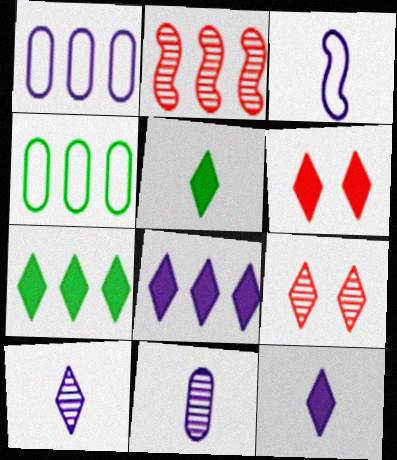[[1, 2, 7], 
[2, 4, 8], 
[3, 11, 12], 
[5, 6, 8], 
[6, 7, 12]]